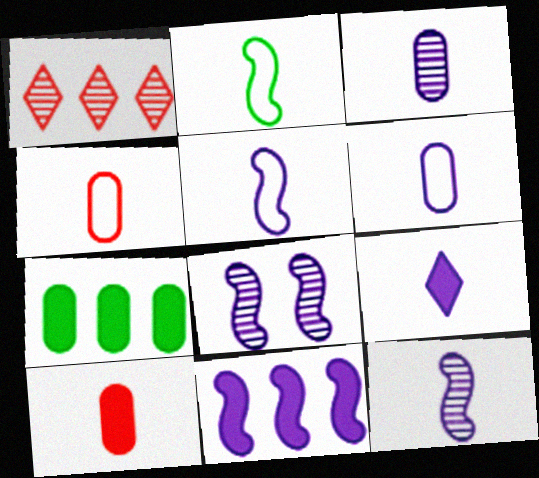[[3, 5, 9], 
[5, 8, 11], 
[6, 9, 12]]